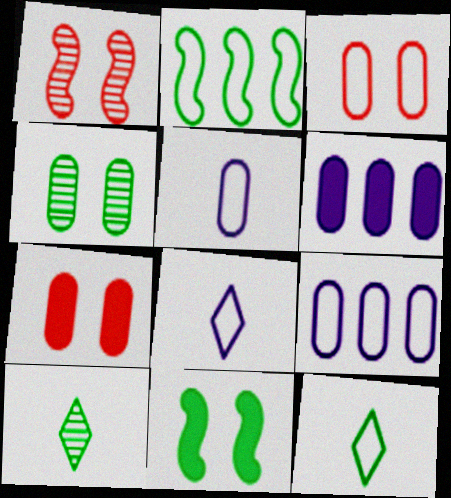[[1, 6, 12], 
[2, 3, 8]]